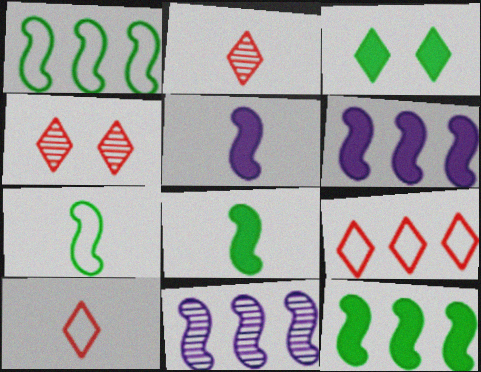[]